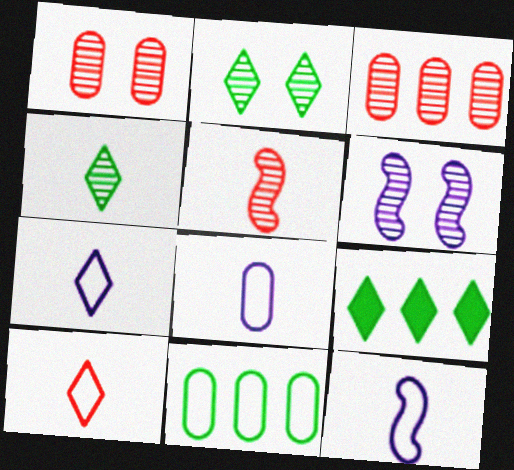[[1, 2, 6], 
[1, 9, 12], 
[3, 4, 6], 
[7, 8, 12]]